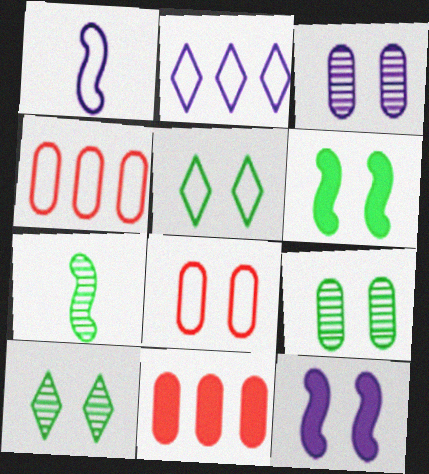[[1, 4, 5], 
[1, 10, 11], 
[5, 6, 9], 
[8, 10, 12]]